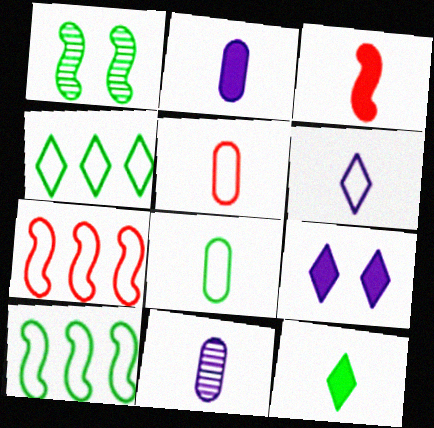[[2, 3, 12]]